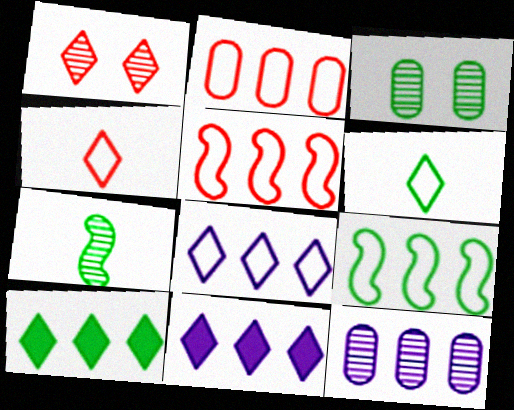[[1, 6, 11], 
[1, 7, 12], 
[2, 8, 9], 
[5, 10, 12]]